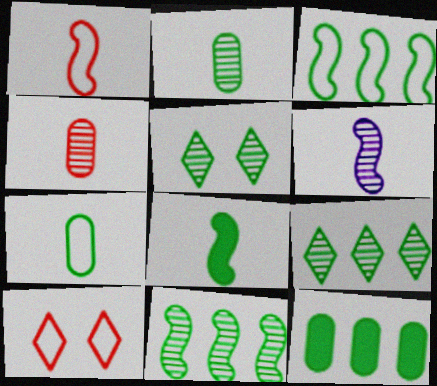[[1, 6, 8], 
[2, 5, 11], 
[3, 9, 12], 
[6, 10, 12]]